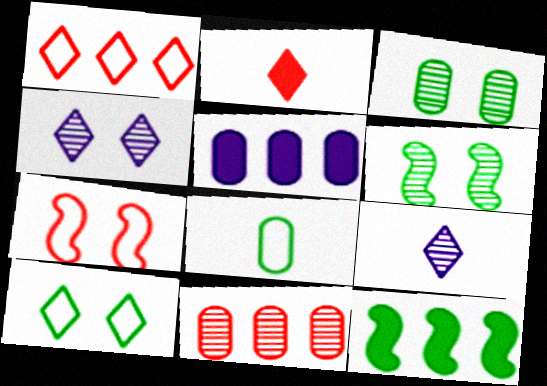[[2, 7, 11], 
[6, 9, 11]]